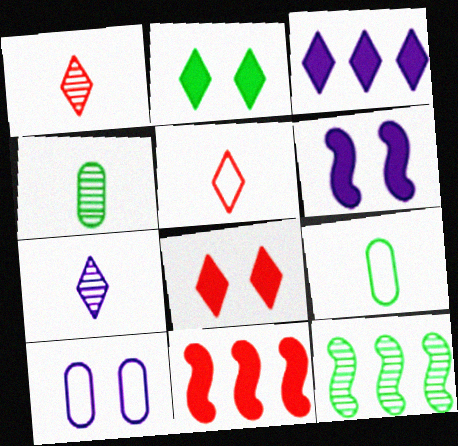[[2, 9, 12]]